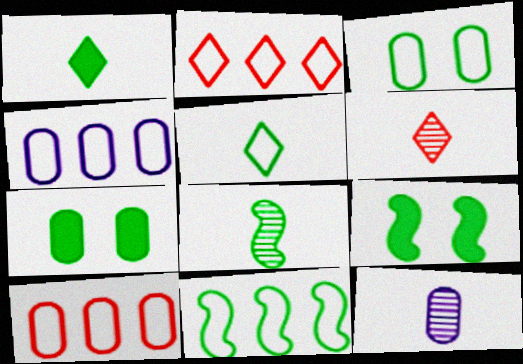[[2, 4, 11], 
[2, 9, 12], 
[3, 5, 11], 
[4, 6, 9], 
[6, 8, 12], 
[7, 10, 12], 
[8, 9, 11]]